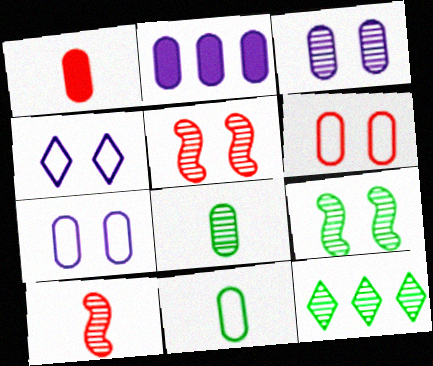[[2, 6, 8], 
[3, 10, 12], 
[8, 9, 12]]